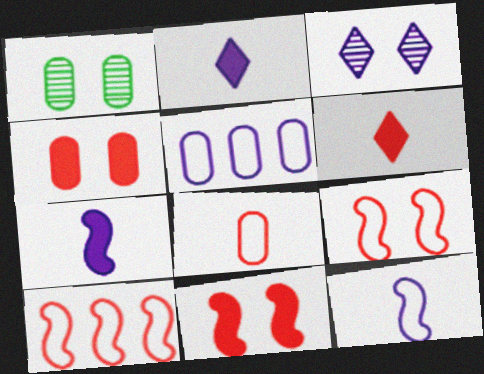[[1, 2, 10], 
[3, 5, 7]]